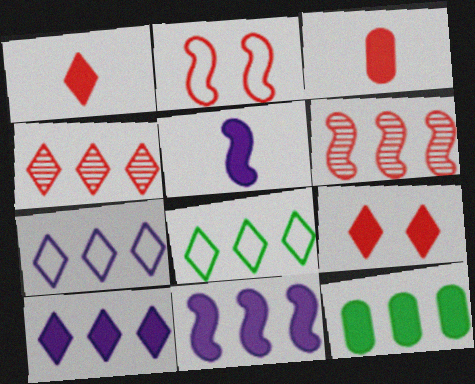[[2, 3, 4], 
[4, 8, 10], 
[5, 9, 12], 
[6, 7, 12]]